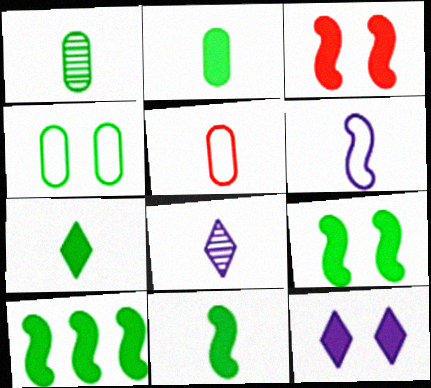[[2, 7, 11], 
[5, 8, 11], 
[9, 10, 11]]